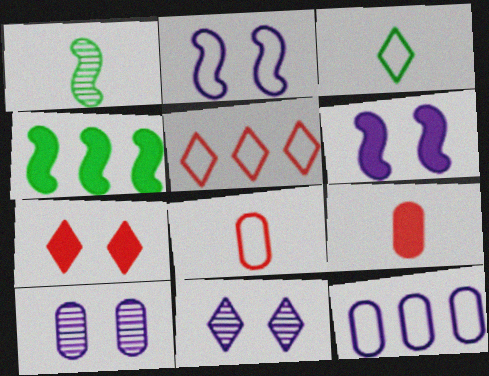[[1, 7, 12], 
[4, 8, 11]]